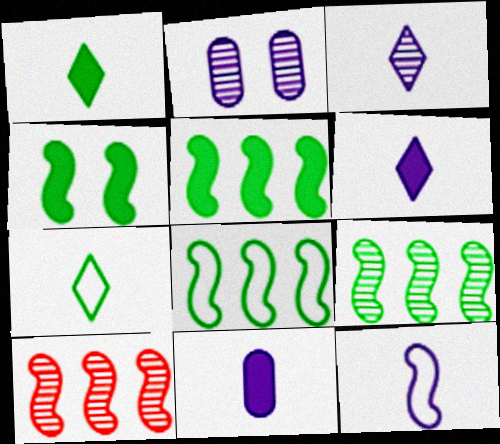[[3, 11, 12], 
[4, 10, 12], 
[5, 8, 9]]